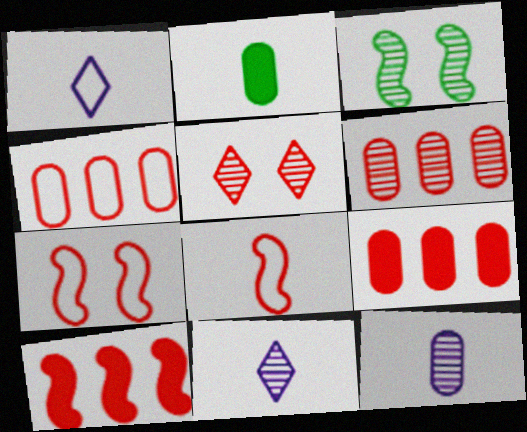[[1, 3, 9], 
[2, 8, 11], 
[3, 6, 11], 
[4, 6, 9], 
[5, 8, 9]]